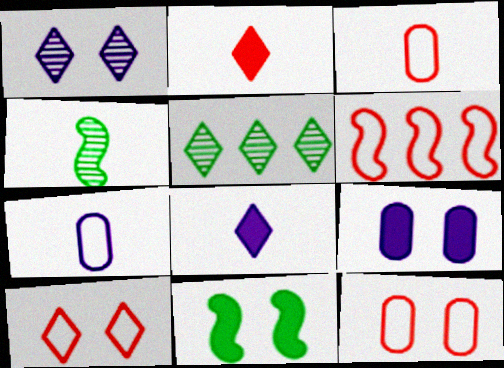[[1, 11, 12], 
[2, 4, 7], 
[3, 4, 8], 
[3, 6, 10], 
[5, 8, 10]]